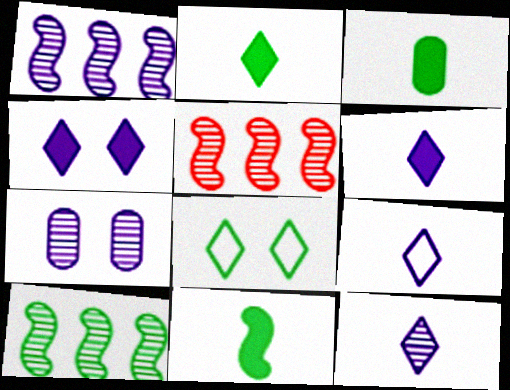[[1, 5, 10], 
[1, 7, 12], 
[2, 3, 11], 
[3, 8, 10], 
[6, 9, 12]]